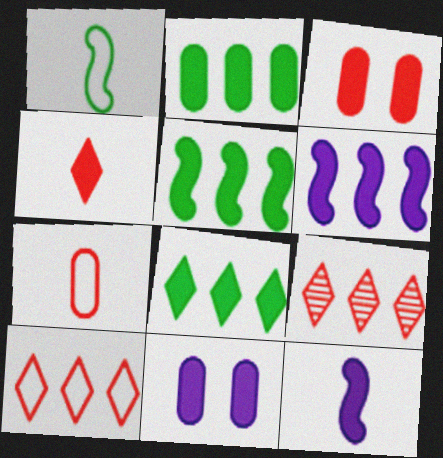[[1, 9, 11], 
[2, 5, 8], 
[3, 8, 12], 
[4, 5, 11]]